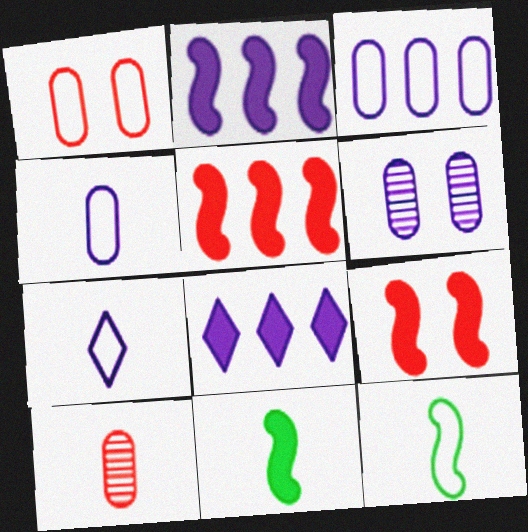[[2, 6, 7], 
[2, 9, 11], 
[7, 10, 11]]